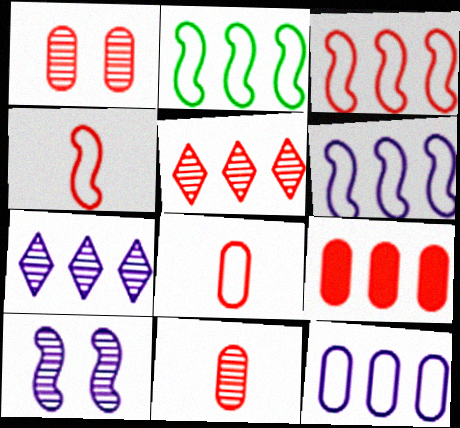[[1, 8, 9], 
[2, 3, 6], 
[2, 7, 9], 
[3, 5, 9]]